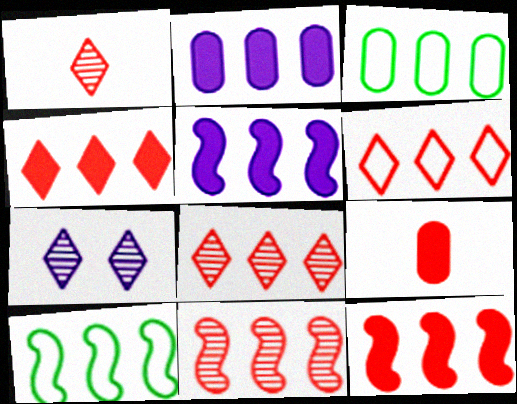[[2, 8, 10], 
[3, 5, 8], 
[4, 6, 8], 
[5, 10, 11], 
[7, 9, 10]]